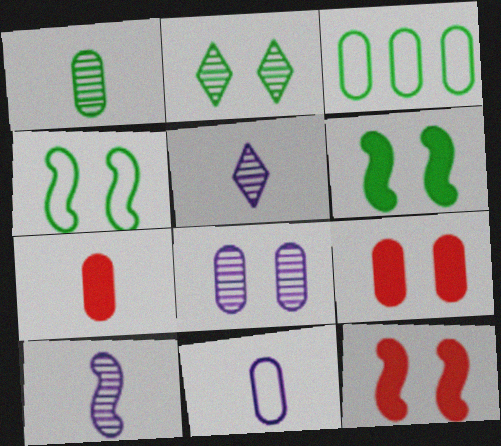[[1, 7, 11], 
[3, 5, 12], 
[3, 7, 8]]